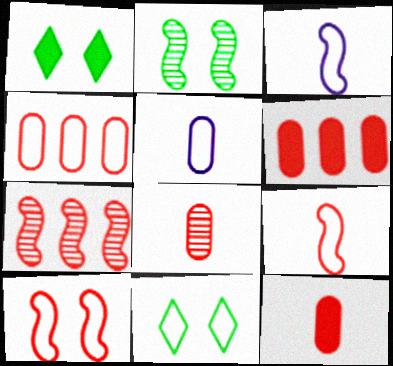[[1, 5, 7], 
[3, 4, 11]]